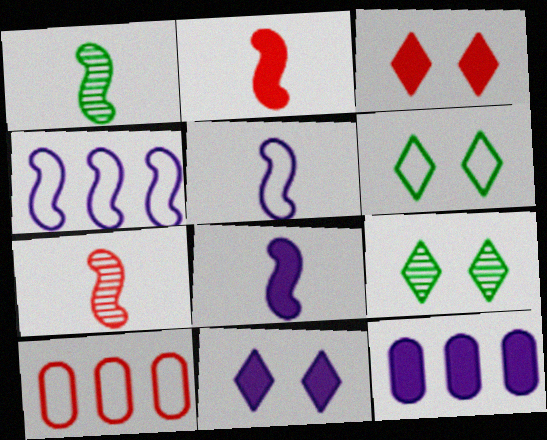[[1, 2, 5], 
[1, 10, 11], 
[3, 7, 10], 
[5, 6, 10], 
[6, 7, 12], 
[8, 9, 10], 
[8, 11, 12]]